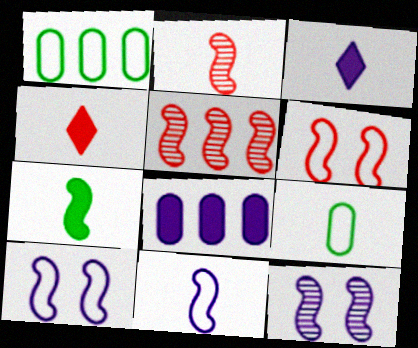[[1, 4, 12], 
[2, 3, 9], 
[2, 7, 11], 
[5, 7, 10]]